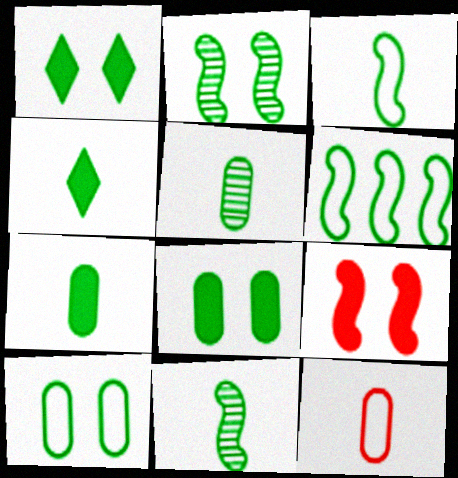[[1, 2, 10], 
[1, 5, 6], 
[3, 4, 5]]